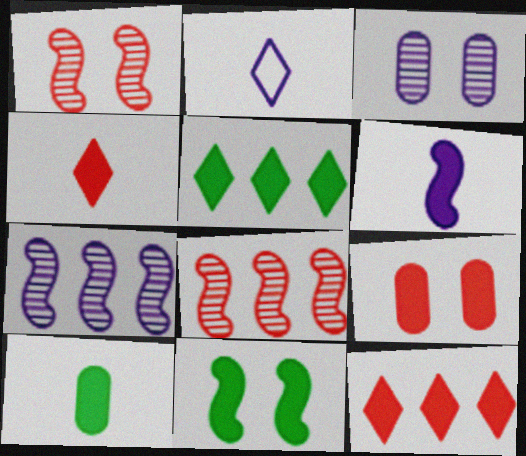[[4, 6, 10], 
[5, 6, 9], 
[5, 10, 11]]